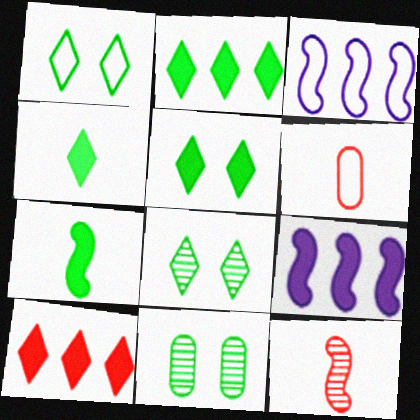[[1, 3, 6], 
[1, 5, 8], 
[2, 4, 5], 
[6, 8, 9]]